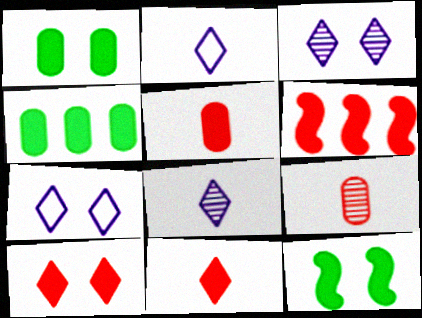[[5, 6, 10]]